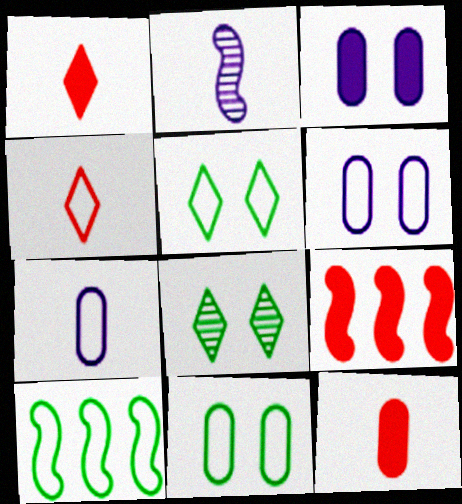[[4, 6, 10], 
[7, 8, 9]]